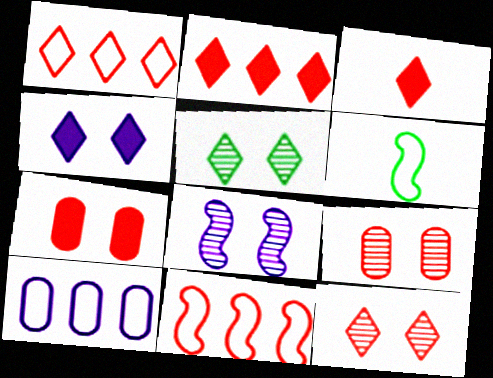[[1, 3, 12], 
[3, 9, 11], 
[5, 8, 9]]